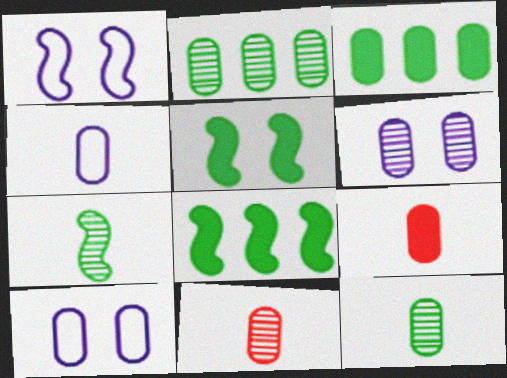[[2, 6, 11], 
[2, 9, 10], 
[3, 10, 11], 
[4, 9, 12]]